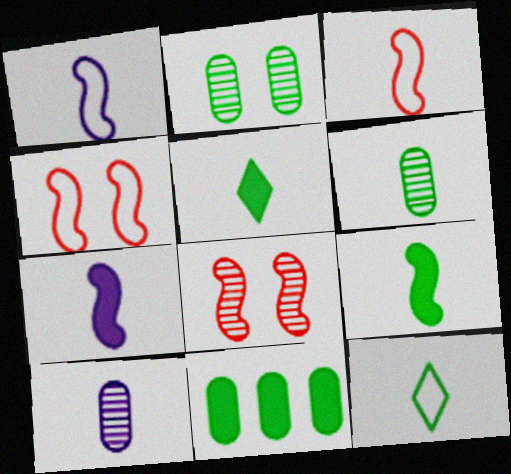[[3, 5, 10], 
[6, 9, 12]]